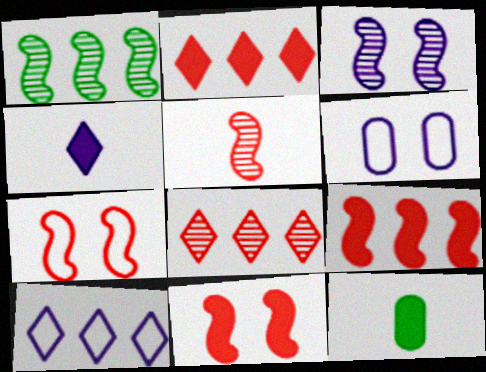[[1, 3, 5], 
[5, 7, 9]]